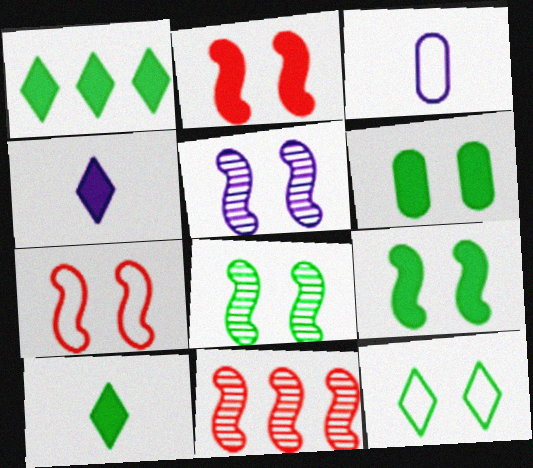[[5, 7, 9], 
[6, 8, 12]]